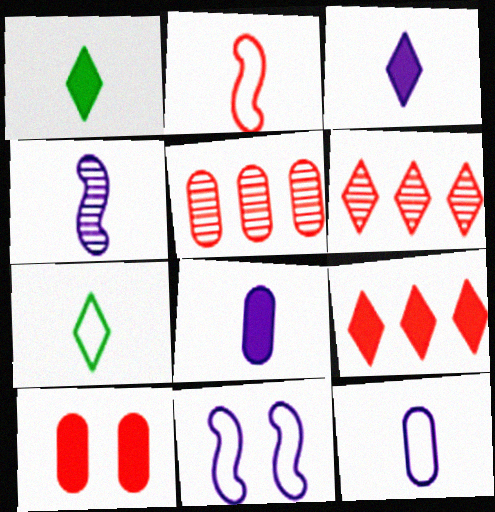[[1, 5, 11], 
[2, 6, 10], 
[2, 7, 12], 
[3, 4, 12]]